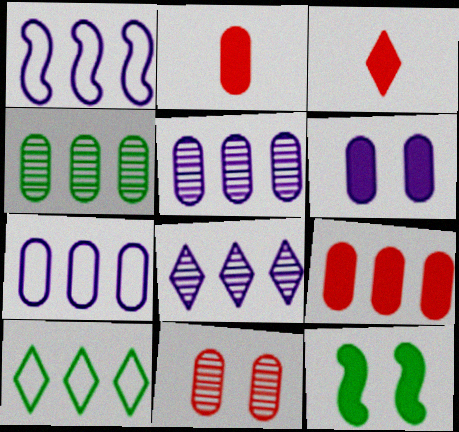[[4, 7, 9]]